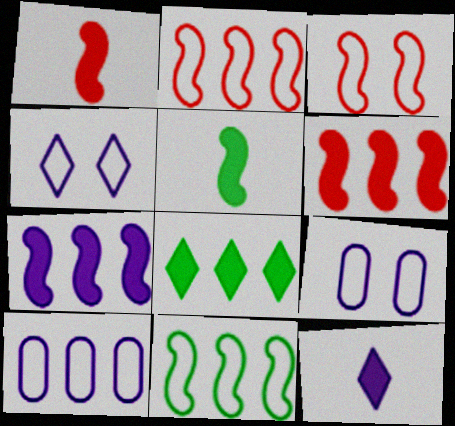[]